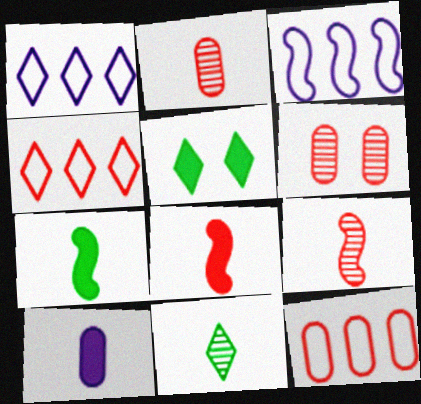[[1, 6, 7], 
[2, 3, 5], 
[4, 6, 8]]